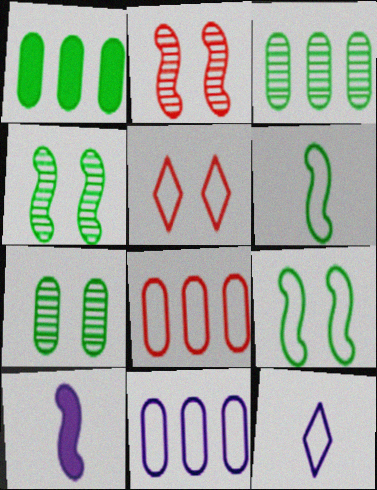[[1, 2, 12], 
[3, 5, 10], 
[5, 6, 11], 
[8, 9, 12]]